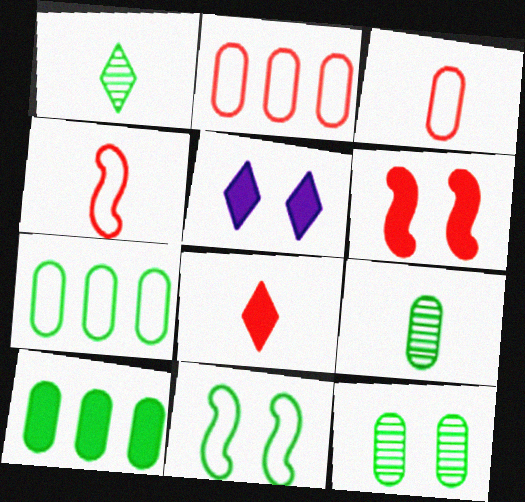[[1, 10, 11]]